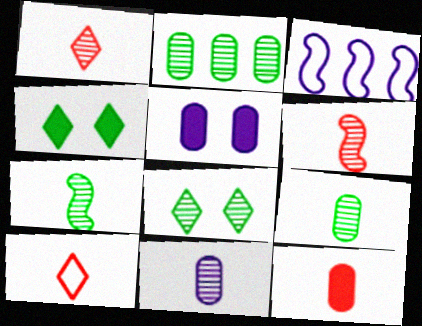[[1, 7, 11], 
[2, 7, 8], 
[3, 8, 12], 
[6, 10, 12]]